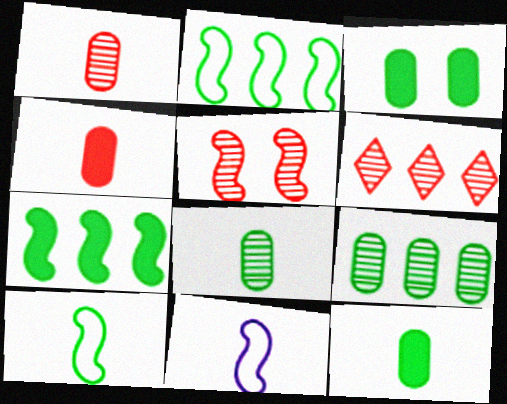[[1, 5, 6], 
[3, 6, 11], 
[5, 7, 11]]